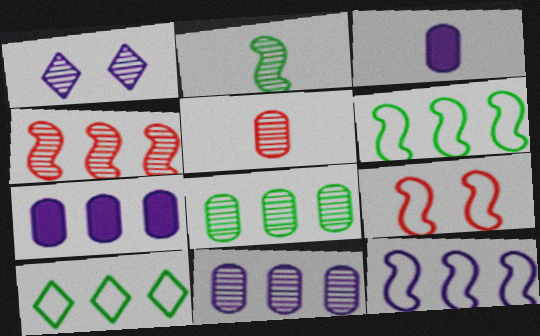[[1, 3, 12], 
[4, 7, 10]]